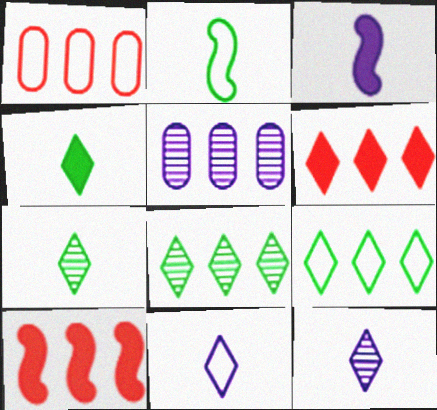[[5, 9, 10]]